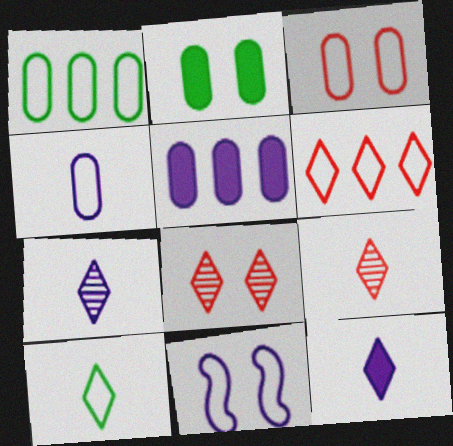[[1, 3, 4], 
[2, 8, 11], 
[5, 7, 11], 
[9, 10, 12]]